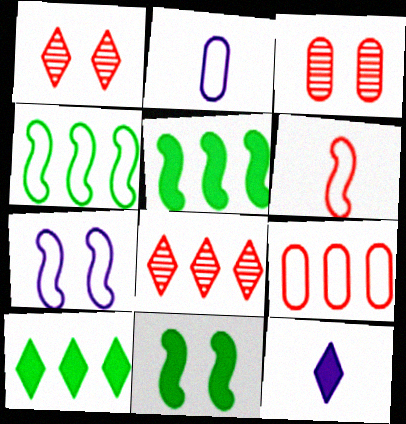[[1, 2, 5], 
[2, 8, 11], 
[3, 4, 12], 
[4, 6, 7]]